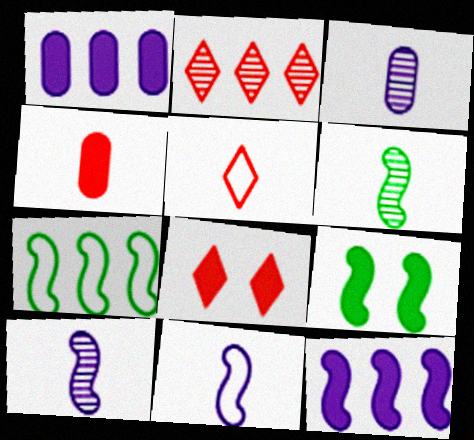[[1, 2, 7], 
[2, 5, 8], 
[3, 7, 8], 
[6, 7, 9]]